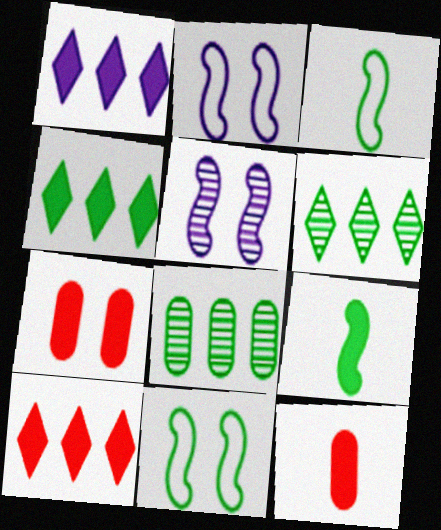[[1, 4, 10], 
[1, 7, 9], 
[2, 6, 12]]